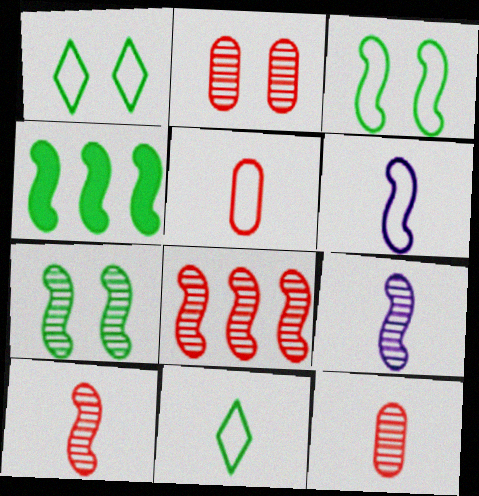[[5, 6, 11], 
[7, 8, 9]]